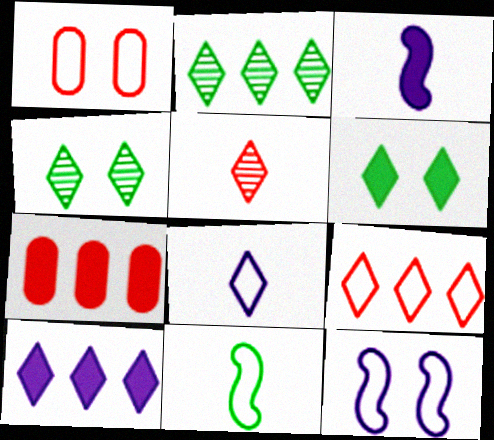[[1, 2, 3], 
[2, 9, 10], 
[3, 6, 7]]